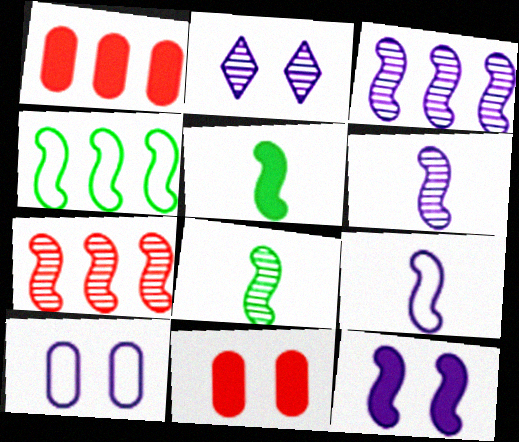[[2, 10, 12], 
[3, 9, 12]]